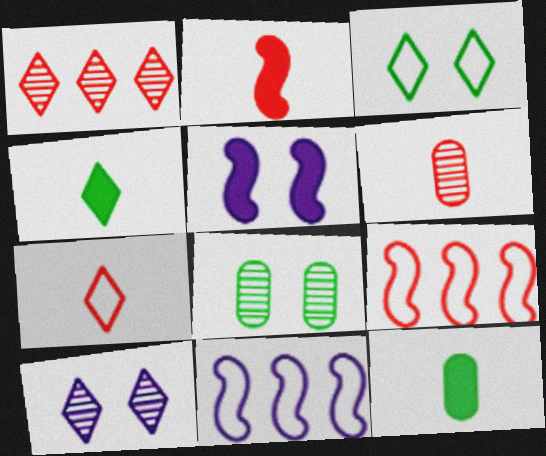[[2, 6, 7], 
[9, 10, 12]]